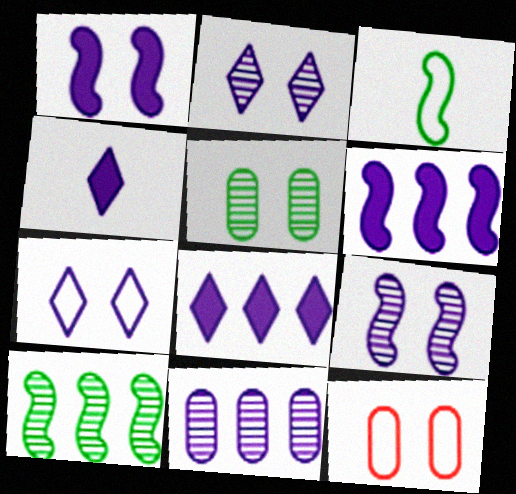[[4, 10, 12]]